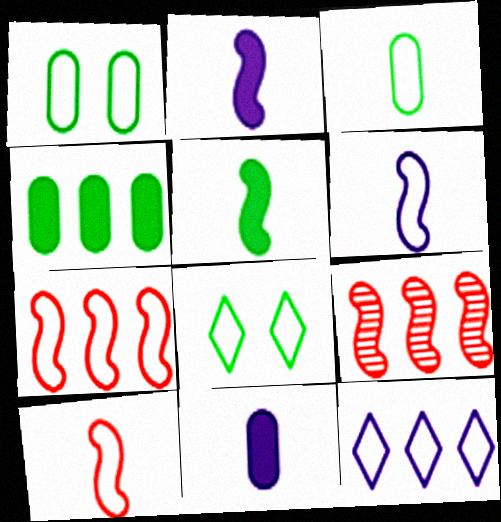[[1, 10, 12], 
[4, 9, 12], 
[8, 9, 11]]